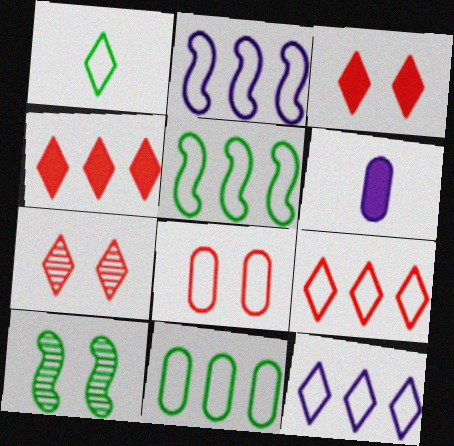[[1, 2, 8], 
[2, 9, 11], 
[5, 6, 7], 
[6, 9, 10]]